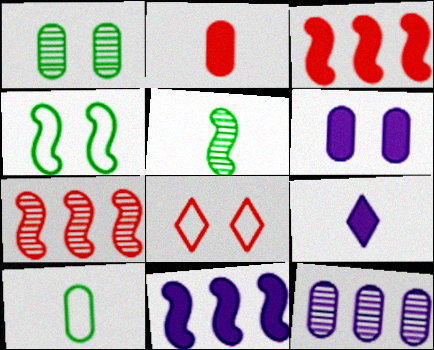[[2, 7, 8], 
[6, 9, 11]]